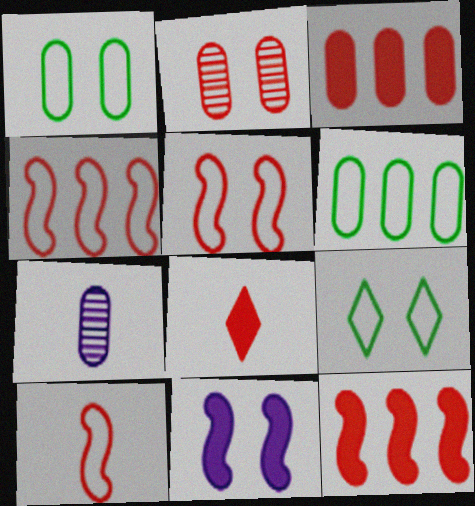[[1, 3, 7], 
[2, 4, 8], 
[2, 9, 11], 
[4, 5, 10], 
[7, 9, 12]]